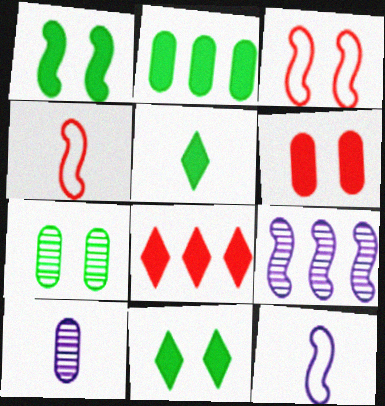[[1, 2, 5], 
[1, 4, 9], 
[4, 5, 10], 
[7, 8, 12]]